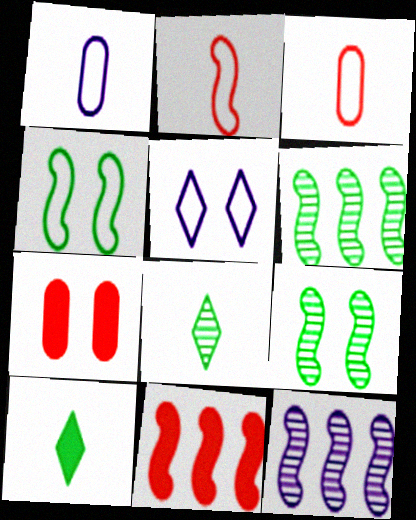[[5, 7, 9]]